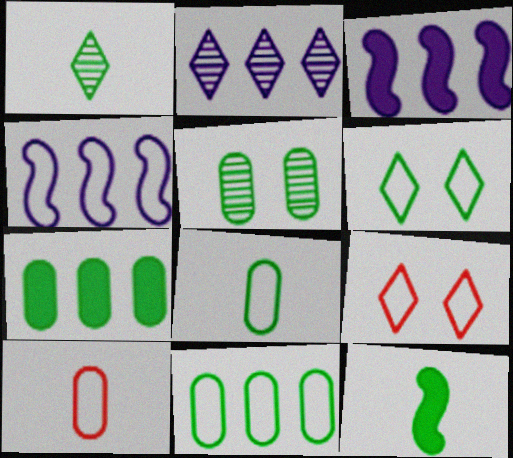[[1, 8, 12], 
[4, 6, 10], 
[4, 8, 9], 
[5, 7, 8]]